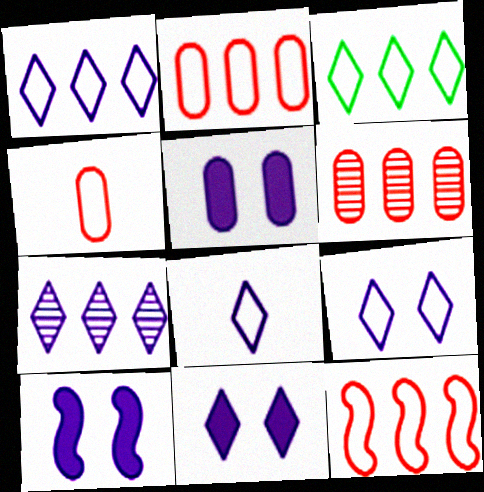[[1, 8, 9], 
[5, 10, 11], 
[7, 8, 11]]